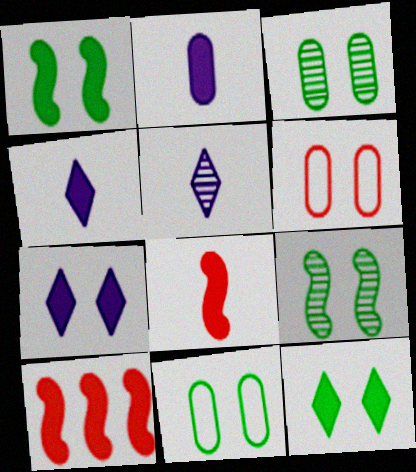[[2, 10, 12], 
[5, 10, 11], 
[6, 7, 9], 
[9, 11, 12]]